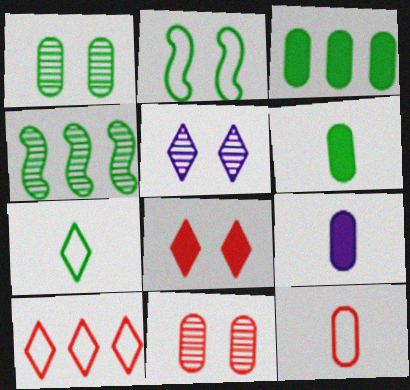[]